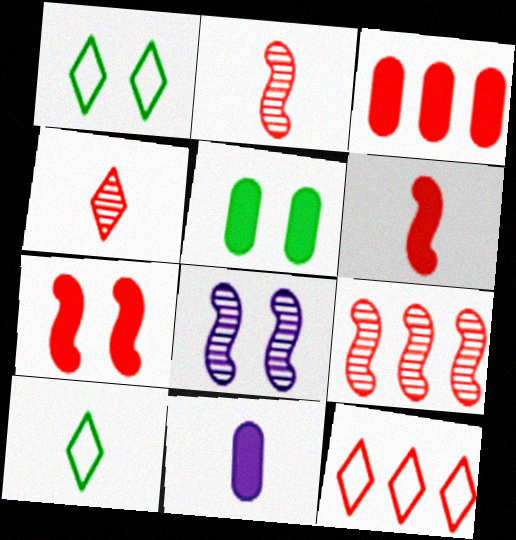[[1, 9, 11], 
[2, 10, 11], 
[3, 5, 11], 
[3, 8, 10], 
[3, 9, 12]]